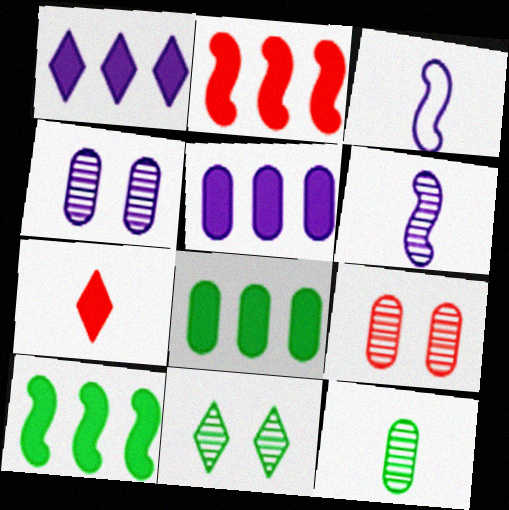[[1, 2, 8], 
[1, 3, 4], 
[3, 7, 12]]